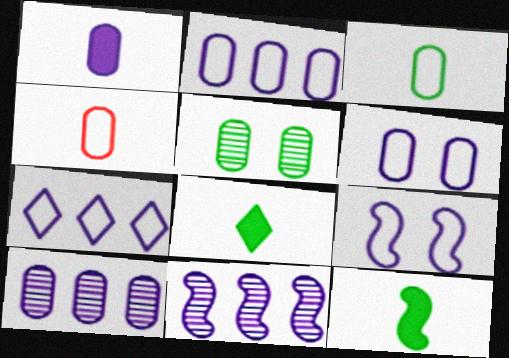[[1, 6, 10]]